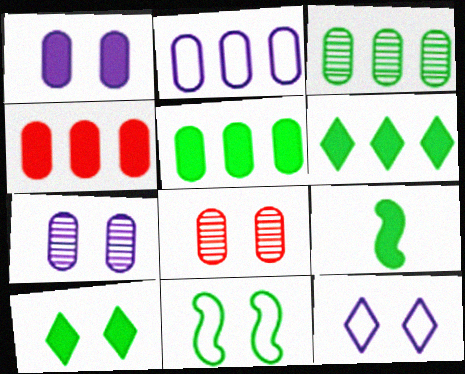[[2, 3, 4], 
[5, 9, 10]]